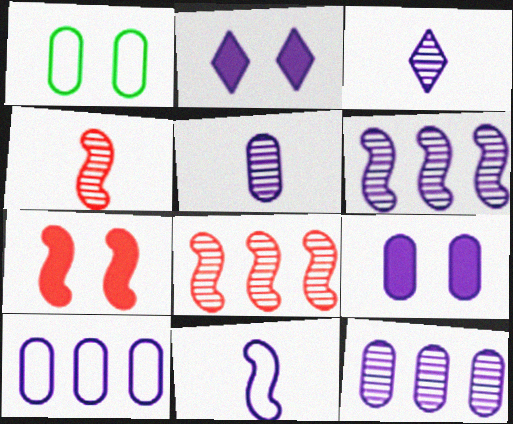[[2, 11, 12], 
[5, 9, 10]]